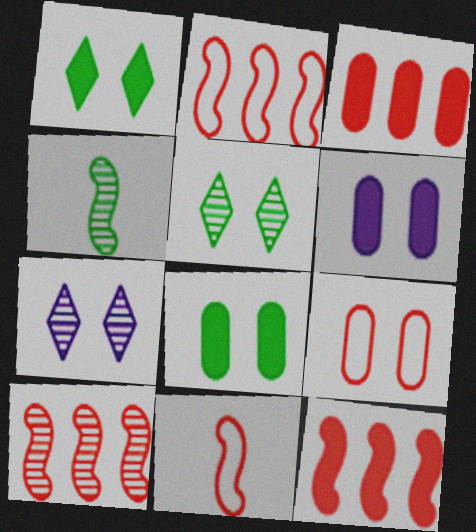[[2, 10, 12]]